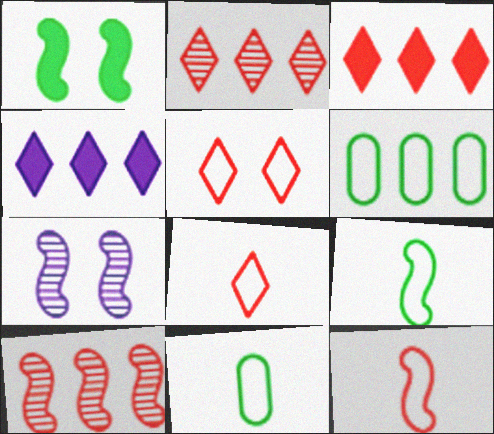[[3, 7, 11], 
[4, 6, 10]]